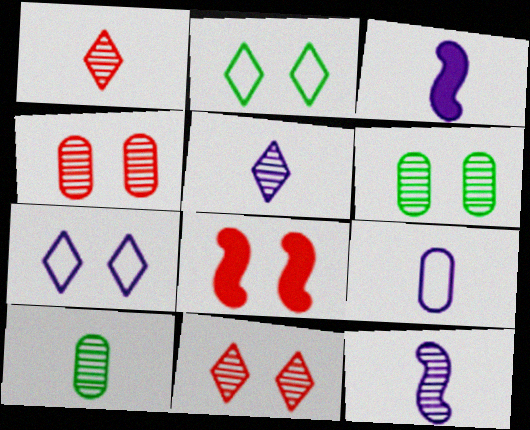[[1, 10, 12], 
[3, 5, 9], 
[6, 7, 8]]